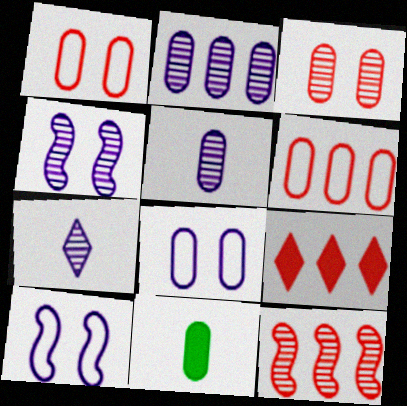[[1, 2, 11], 
[2, 4, 7], 
[6, 9, 12]]